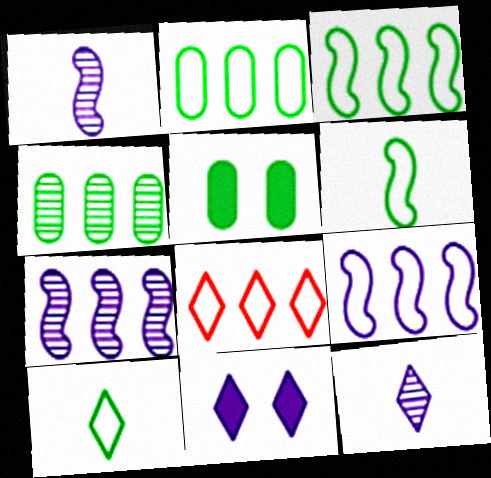[[1, 5, 8], 
[2, 8, 9]]